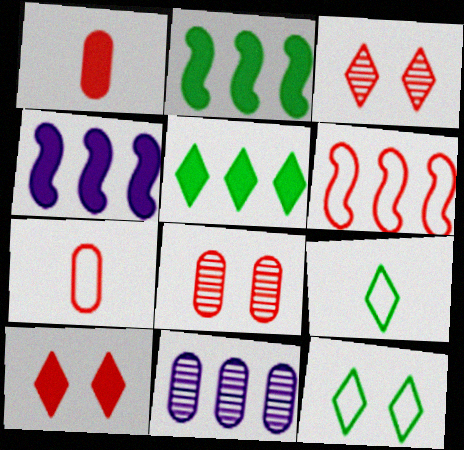[[1, 3, 6], 
[4, 8, 9], 
[5, 6, 11]]